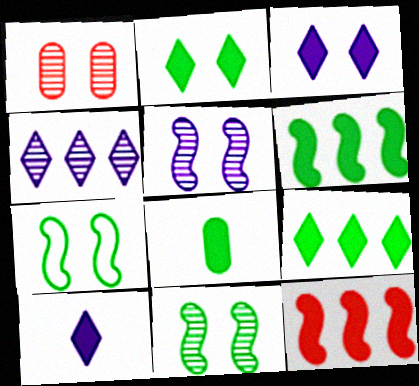[[1, 3, 7], 
[2, 6, 8], 
[3, 8, 12]]